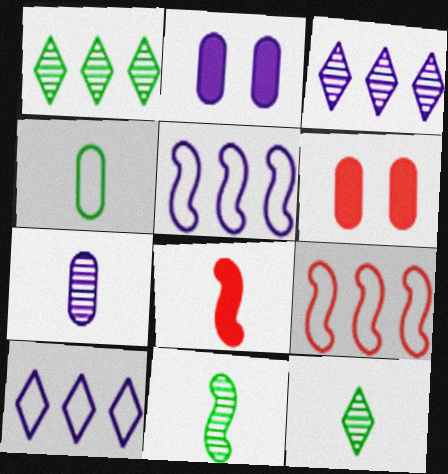[[2, 9, 12], 
[5, 6, 12], 
[6, 10, 11]]